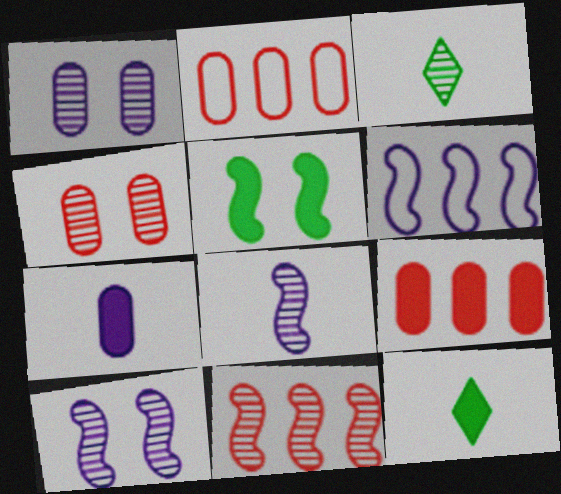[[1, 3, 11], 
[2, 10, 12], 
[4, 6, 12]]